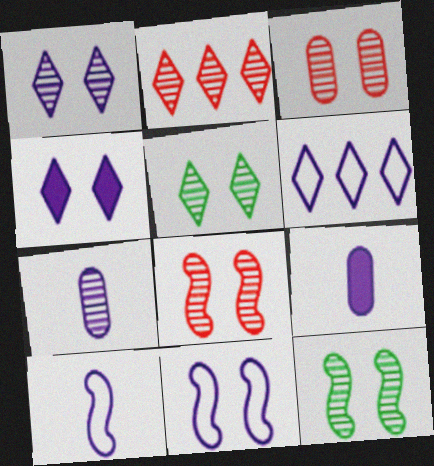[[1, 3, 12], 
[2, 7, 12]]